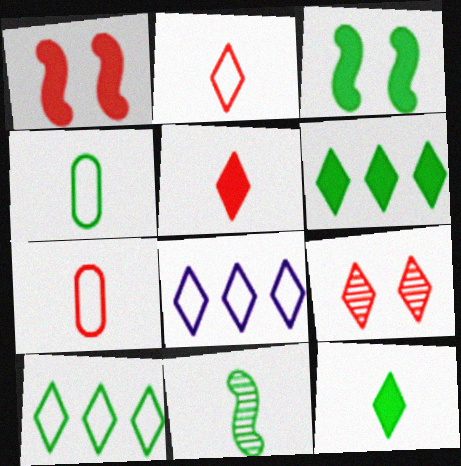[[4, 11, 12], 
[8, 9, 12]]